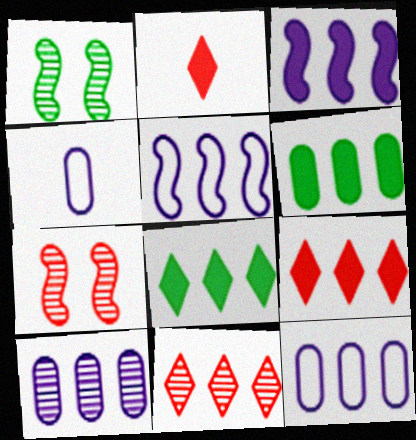[[1, 2, 12], 
[1, 4, 9], 
[3, 6, 9], 
[4, 7, 8], 
[5, 6, 11]]